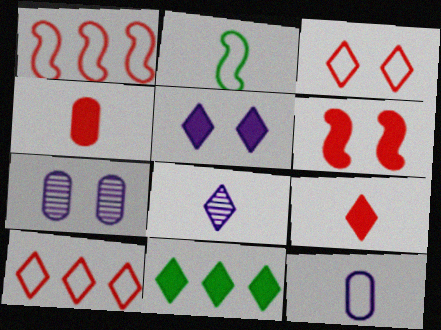[[2, 4, 8], 
[3, 8, 11], 
[5, 9, 11]]